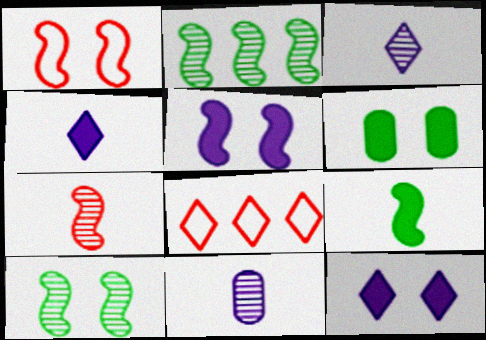[[1, 5, 10]]